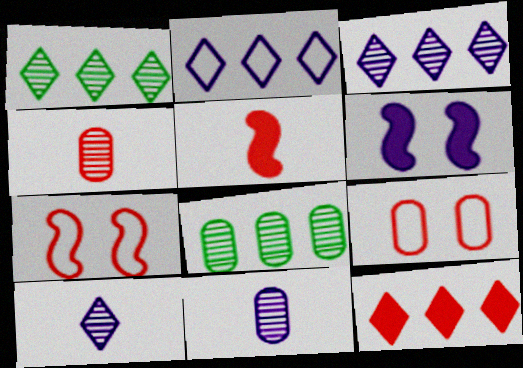[[1, 2, 12], 
[2, 6, 11], 
[4, 7, 12]]